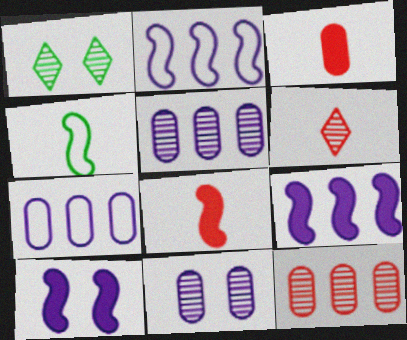[[1, 2, 3], 
[1, 7, 8]]